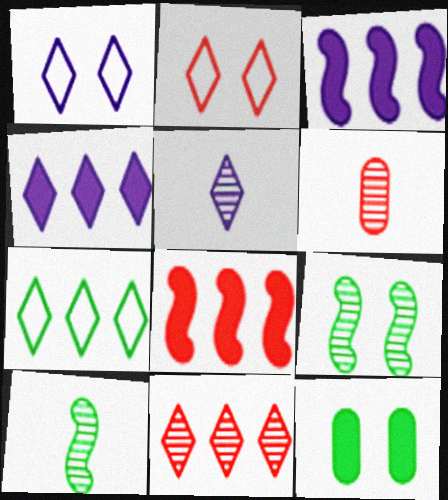[[1, 4, 5], 
[2, 6, 8], 
[4, 7, 11], 
[5, 6, 10], 
[7, 10, 12]]